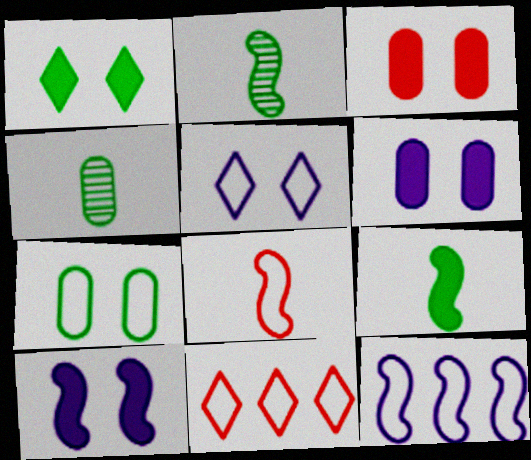[[1, 3, 10], 
[2, 6, 11], 
[4, 10, 11]]